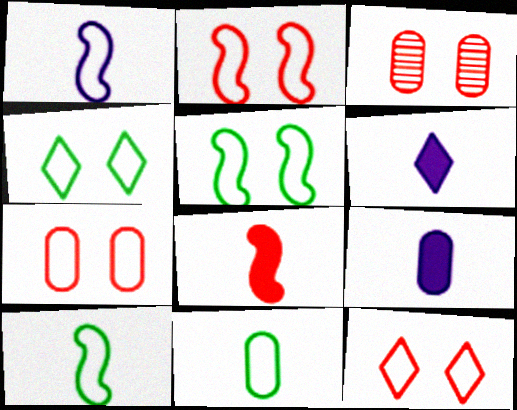[[2, 7, 12]]